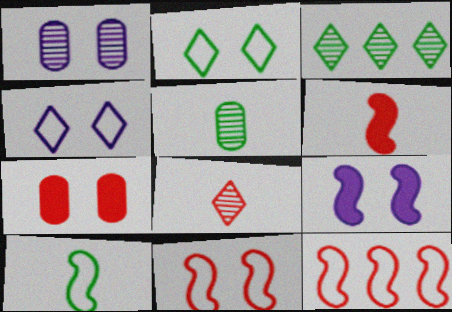[[1, 4, 9], 
[7, 8, 12]]